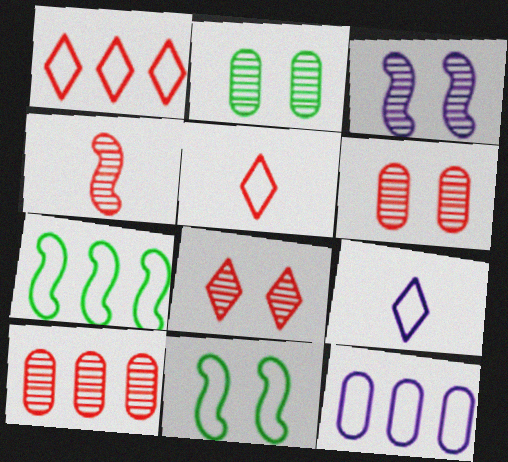[[1, 7, 12], 
[2, 3, 8], 
[4, 8, 10], 
[5, 11, 12]]